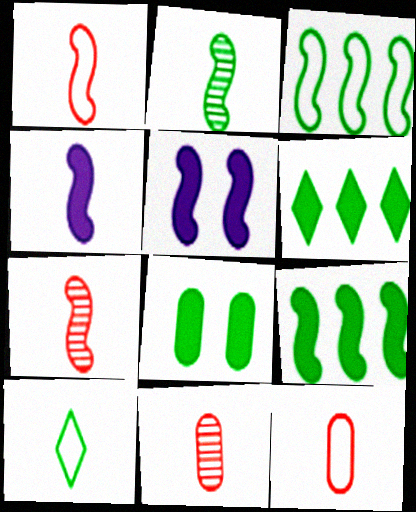[[1, 2, 4], 
[3, 5, 7], 
[4, 10, 11]]